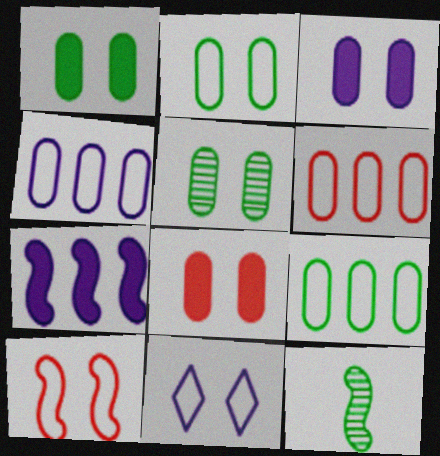[[1, 2, 5], 
[1, 3, 8], 
[2, 10, 11], 
[4, 6, 9], 
[7, 10, 12]]